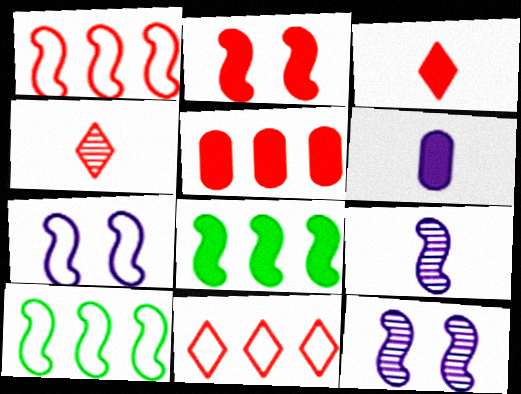[[2, 3, 5], 
[2, 9, 10]]